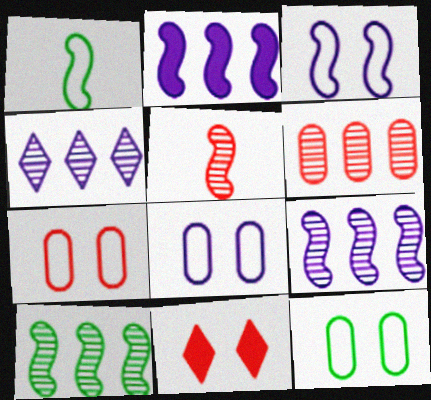[[4, 6, 10], 
[7, 8, 12]]